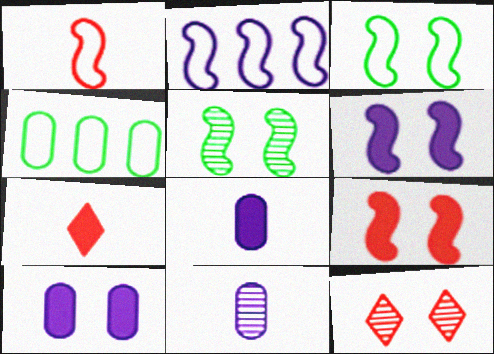[[1, 2, 3], 
[3, 10, 12]]